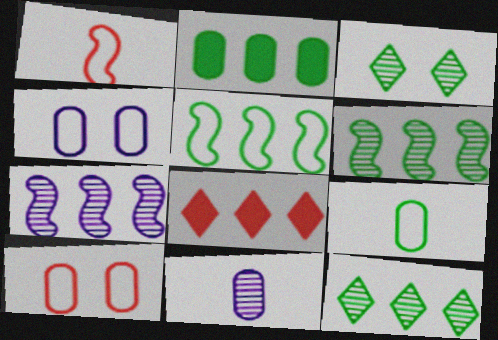[[2, 5, 12], 
[2, 10, 11]]